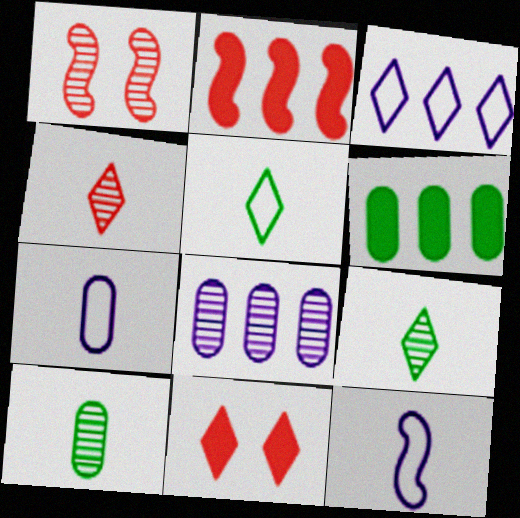[[1, 8, 9], 
[3, 9, 11]]